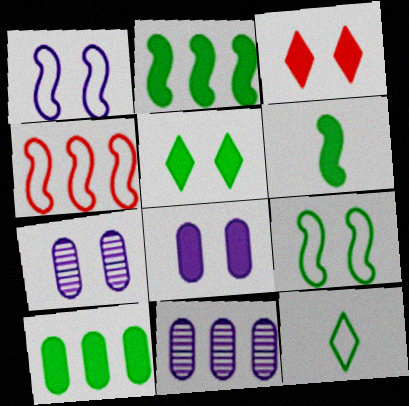[[3, 7, 9], 
[5, 6, 10]]